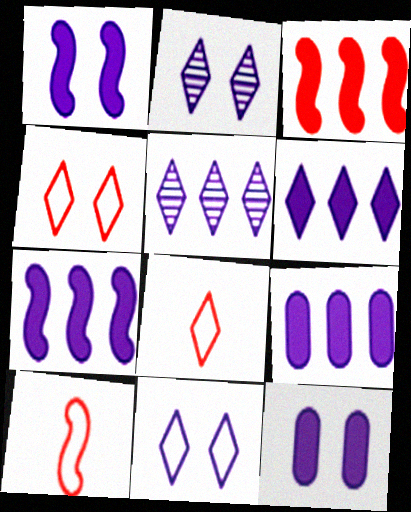[[6, 7, 9]]